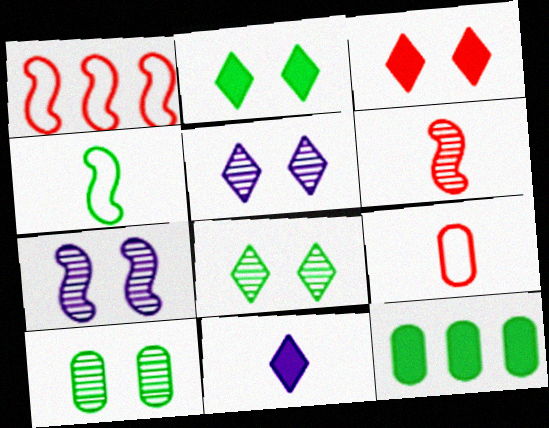[[1, 10, 11], 
[4, 8, 12]]